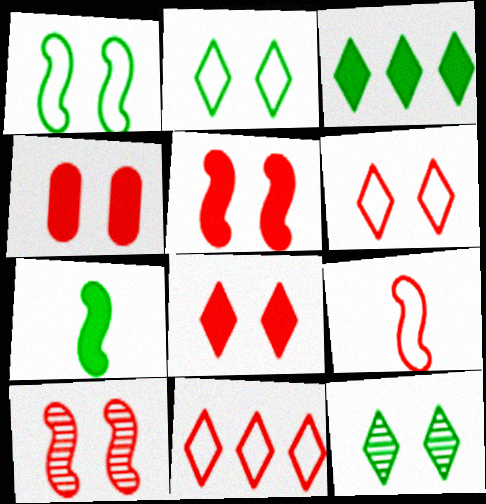[[4, 5, 8], 
[4, 6, 10]]